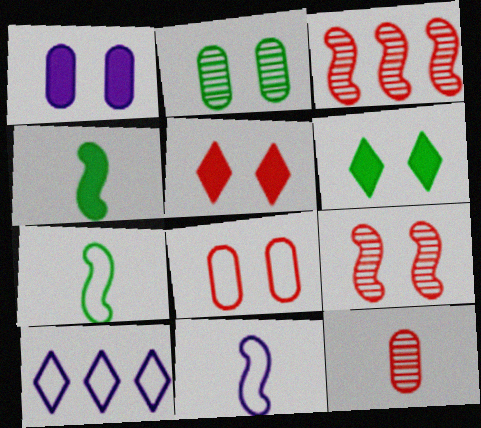[[1, 2, 8], 
[5, 8, 9], 
[7, 8, 10]]